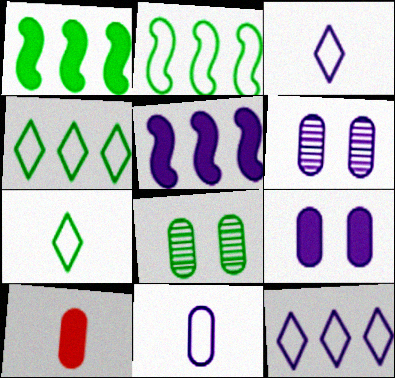[[1, 7, 8], 
[3, 5, 6]]